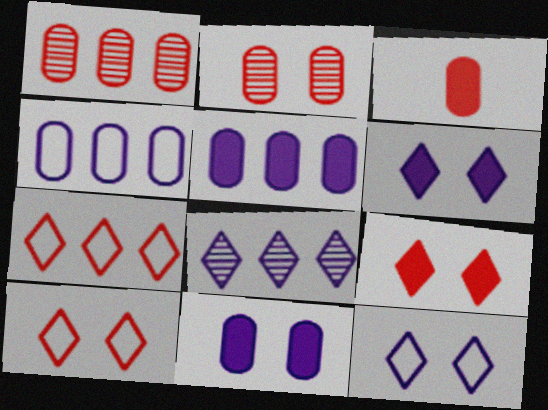[]